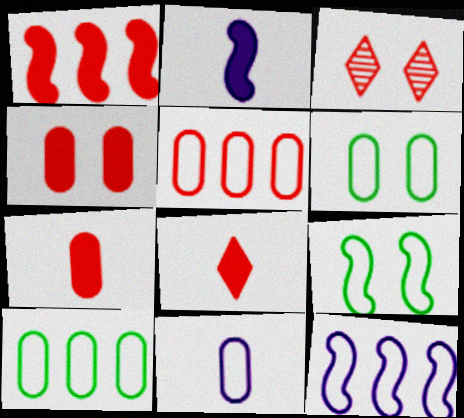[[1, 4, 8], 
[2, 3, 10], 
[5, 6, 11]]